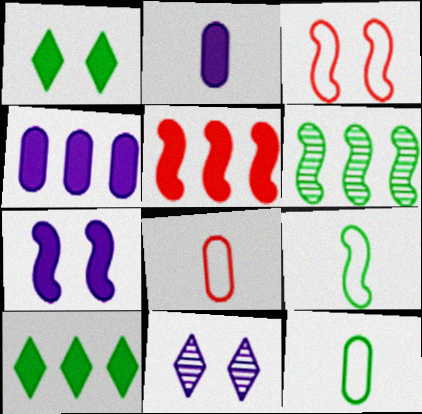[[1, 2, 5], 
[1, 6, 12], 
[4, 5, 10], 
[5, 11, 12]]